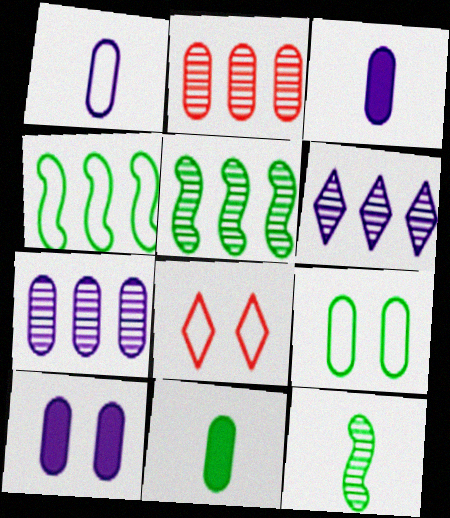[[1, 4, 8], 
[1, 7, 10], 
[2, 3, 9], 
[2, 5, 6], 
[3, 5, 8]]